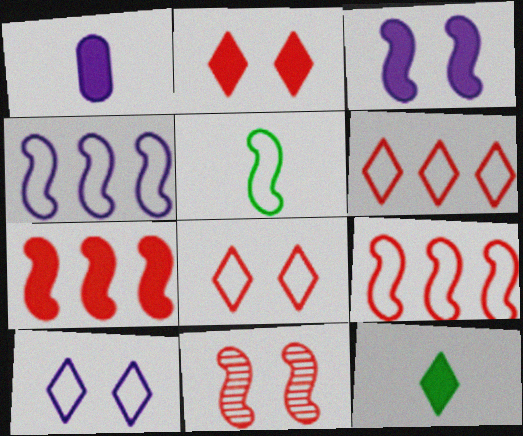[]